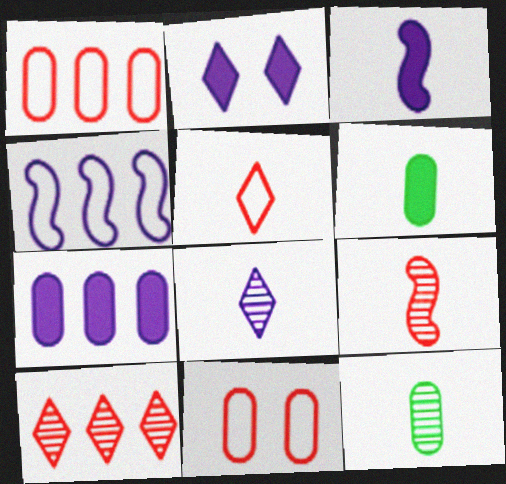[[2, 3, 7], 
[3, 5, 12], 
[7, 11, 12], 
[8, 9, 12]]